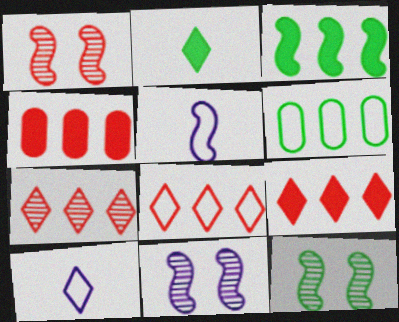[[1, 3, 5], 
[1, 11, 12], 
[2, 6, 12], 
[4, 10, 12], 
[7, 8, 9]]